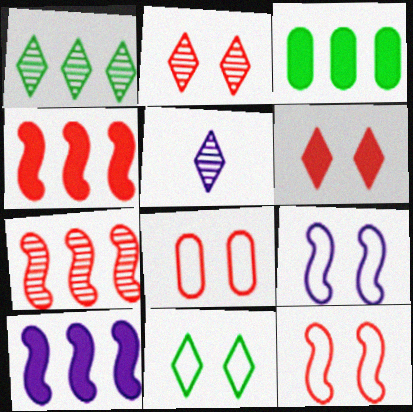[[1, 2, 5], 
[3, 5, 12], 
[8, 9, 11]]